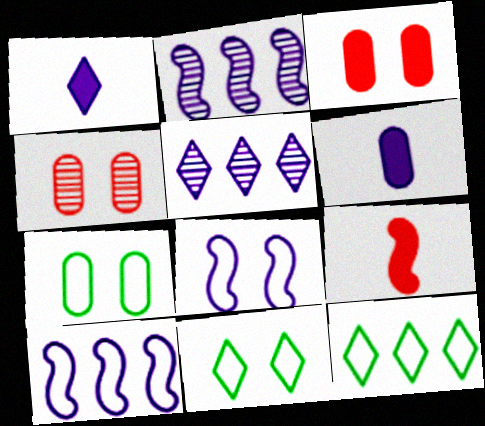[[5, 6, 8], 
[5, 7, 9]]